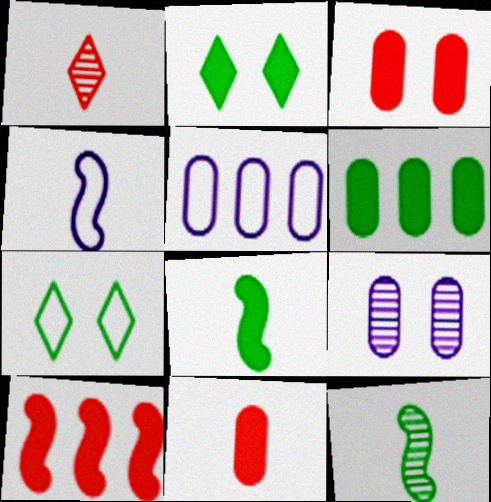[[2, 6, 8], 
[6, 7, 12]]